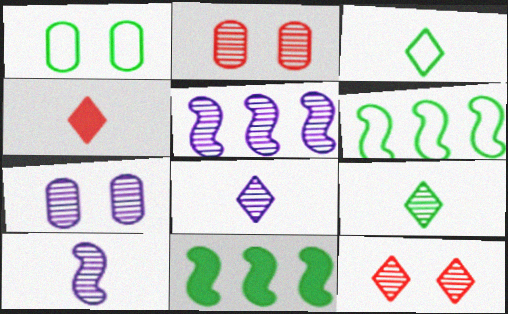[[1, 3, 6], 
[1, 4, 5], 
[1, 9, 11], 
[2, 5, 9], 
[3, 4, 8], 
[4, 6, 7], 
[5, 7, 8]]